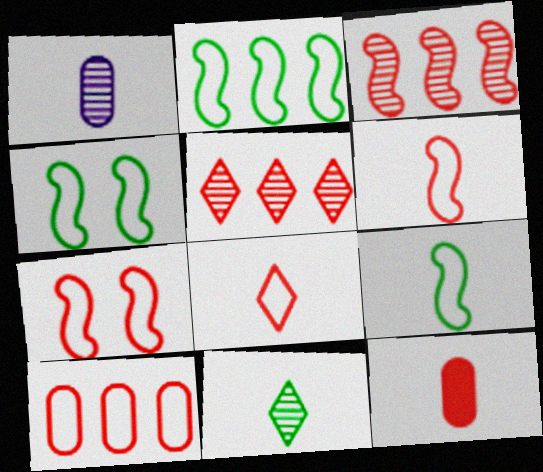[[2, 4, 9], 
[5, 7, 12], 
[7, 8, 10]]